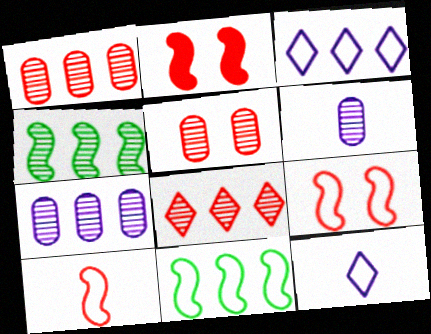[[4, 7, 8]]